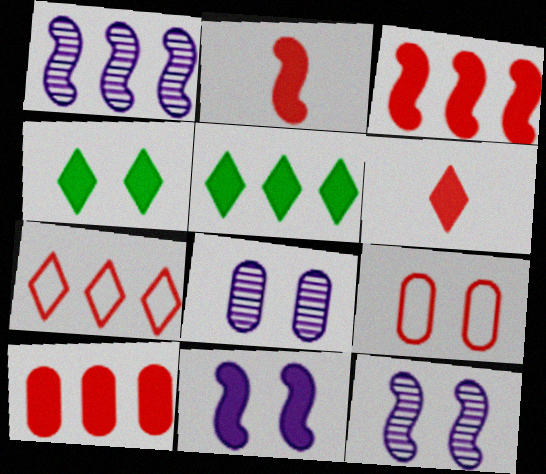[[4, 9, 12]]